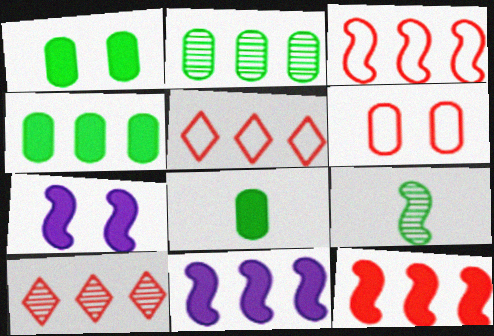[[1, 4, 8], 
[2, 5, 11], 
[3, 7, 9]]